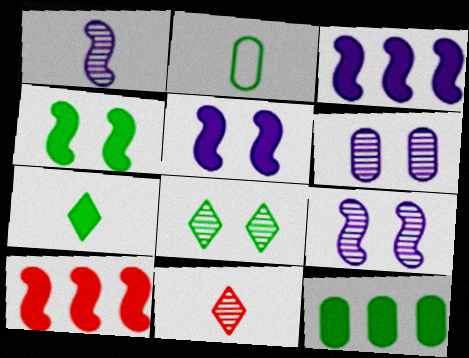[[4, 7, 12]]